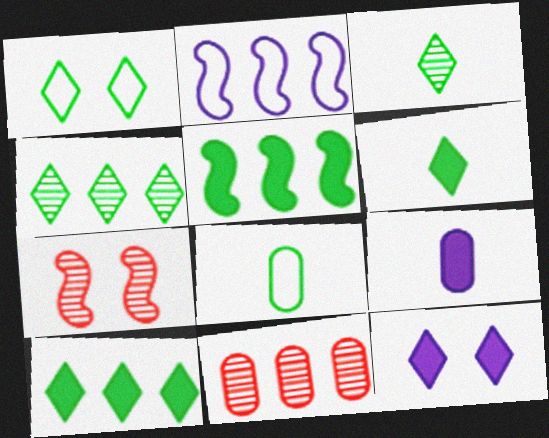[[1, 3, 10], 
[1, 4, 6], 
[2, 10, 11]]